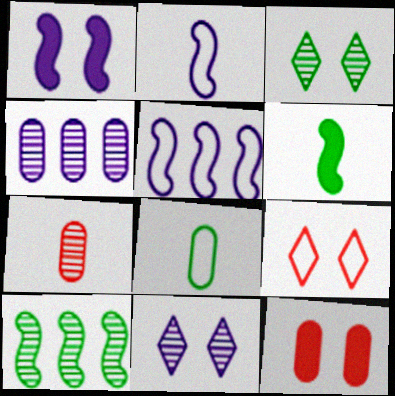[[4, 6, 9], 
[4, 8, 12], 
[5, 8, 9], 
[7, 10, 11]]